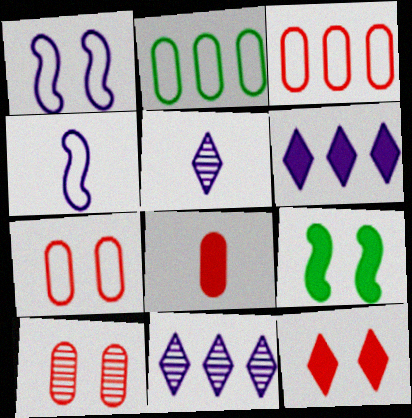[[3, 5, 9], 
[3, 8, 10], 
[6, 8, 9]]